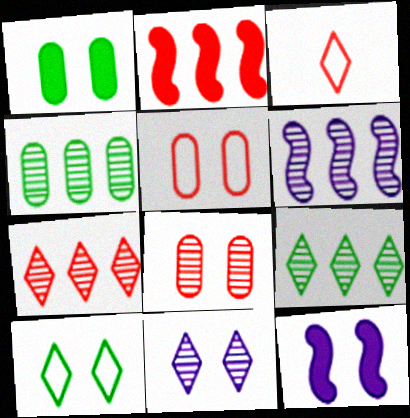[[1, 3, 6], 
[2, 3, 8], 
[3, 4, 12], 
[4, 6, 7], 
[8, 10, 12]]